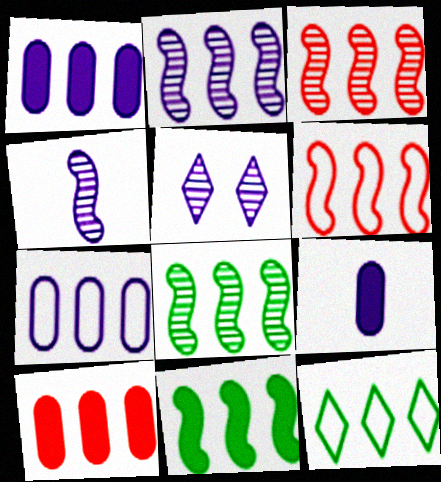[[1, 3, 12], 
[2, 3, 8], 
[2, 6, 11], 
[2, 10, 12], 
[6, 7, 12]]